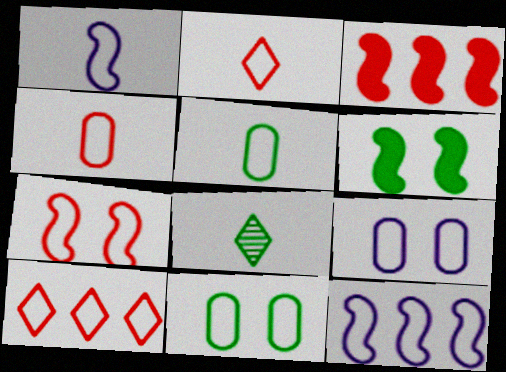[[1, 2, 5], 
[1, 10, 11], 
[2, 11, 12], 
[3, 8, 9], 
[4, 7, 10]]